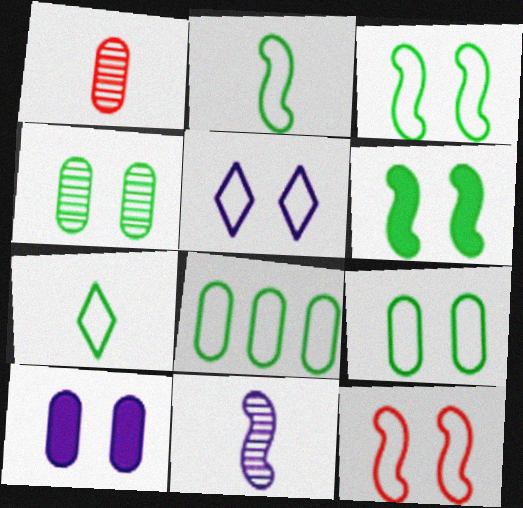[[1, 8, 10], 
[3, 7, 8], 
[5, 9, 12]]